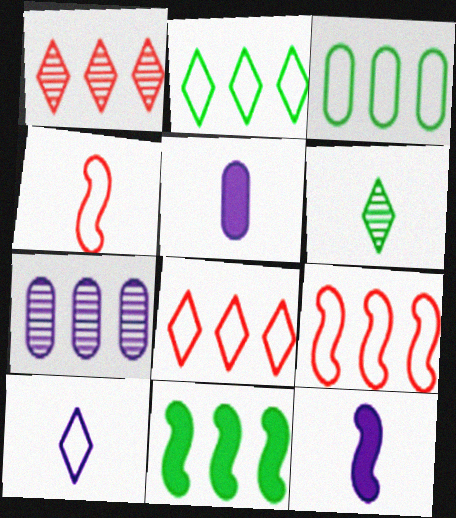[[4, 5, 6], 
[7, 8, 11]]